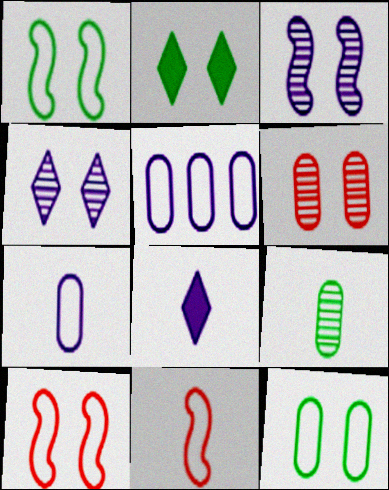[[3, 5, 8], 
[8, 9, 11]]